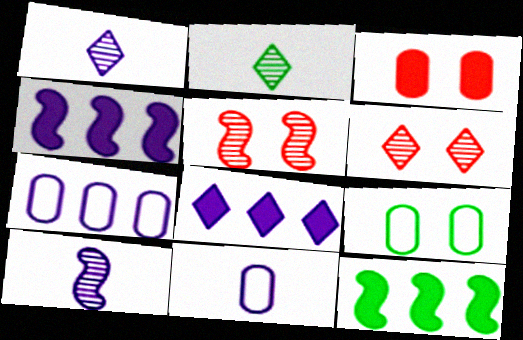[[2, 9, 12], 
[6, 11, 12]]